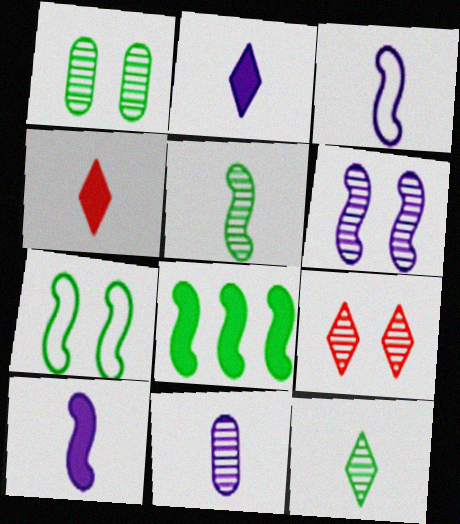[[1, 6, 9], 
[2, 3, 11], 
[5, 7, 8]]